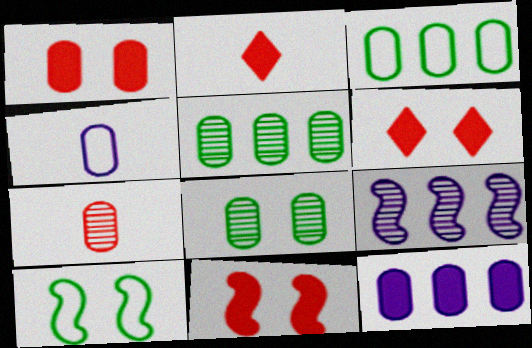[[1, 4, 5], 
[1, 6, 11]]